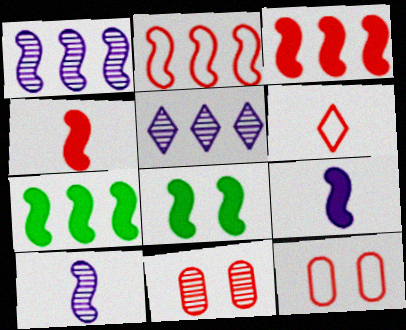[[1, 2, 7], 
[2, 6, 12], 
[2, 8, 10], 
[3, 6, 11], 
[3, 8, 9]]